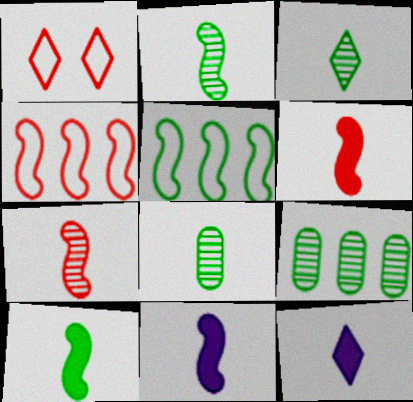[[1, 9, 11], 
[2, 3, 8], 
[6, 10, 11]]